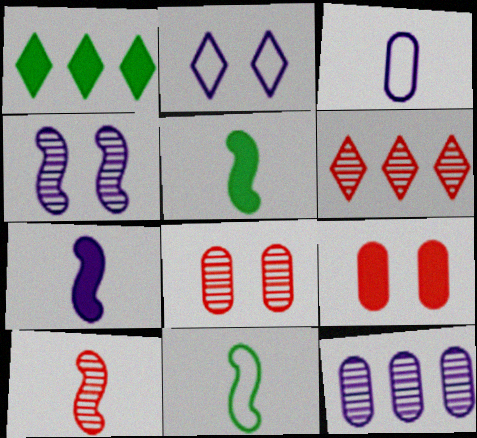[[1, 7, 9], 
[2, 7, 12], 
[6, 8, 10], 
[7, 10, 11]]